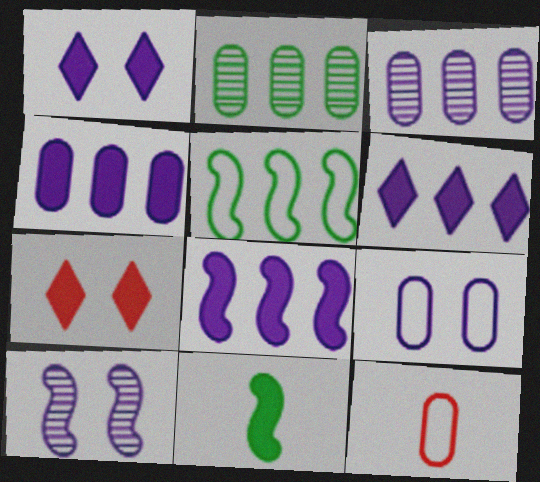[[1, 9, 10], 
[4, 6, 8], 
[4, 7, 11]]